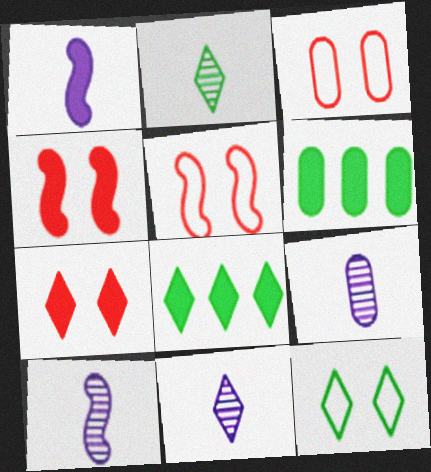[[1, 6, 7], 
[2, 8, 12], 
[3, 6, 9], 
[3, 8, 10], 
[5, 6, 11], 
[5, 8, 9], 
[9, 10, 11]]